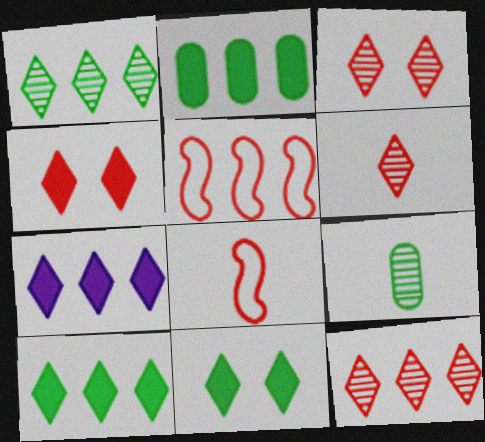[[3, 6, 12]]